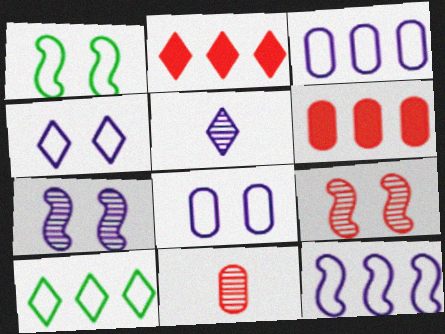[[1, 5, 6]]